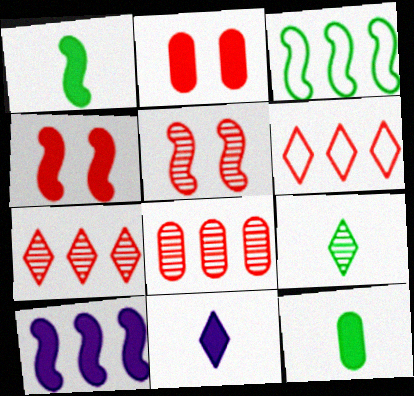[[1, 4, 10]]